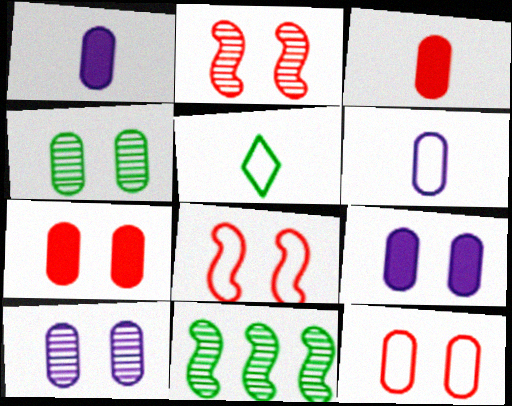[[4, 9, 12]]